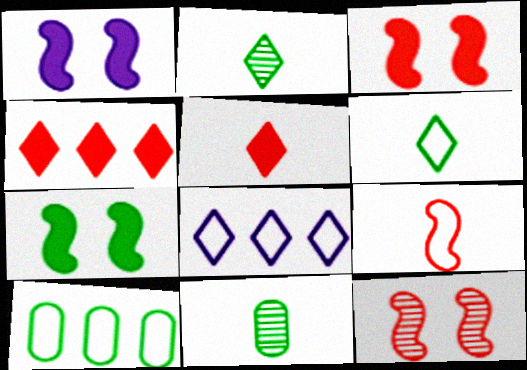[[1, 3, 7], 
[2, 7, 10], 
[3, 8, 11]]